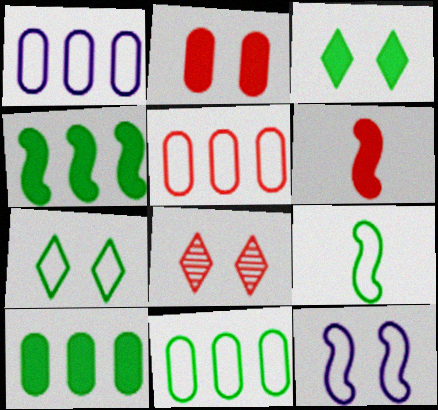[[1, 5, 11], 
[5, 6, 8], 
[7, 9, 11]]